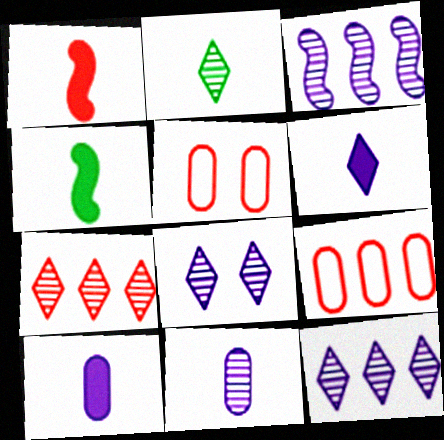[[1, 5, 7], 
[2, 7, 8], 
[3, 8, 11], 
[4, 5, 12], 
[4, 8, 9]]